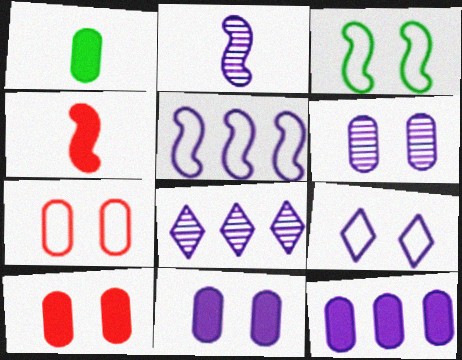[[1, 10, 12], 
[2, 6, 8], 
[2, 9, 12], 
[3, 7, 9], 
[5, 8, 12]]